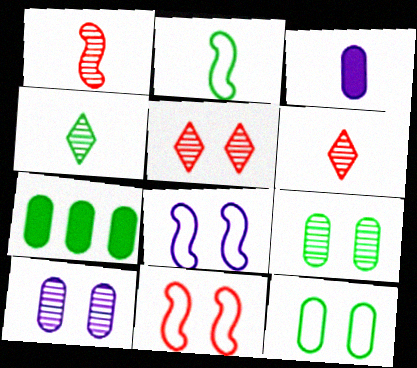[[2, 3, 6], 
[6, 7, 8]]